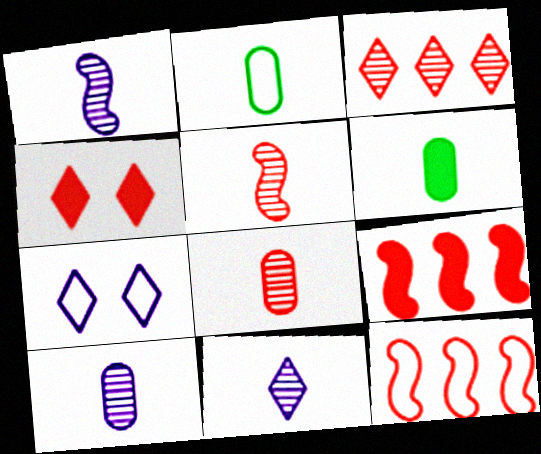[[1, 10, 11], 
[2, 7, 12], 
[4, 8, 12]]